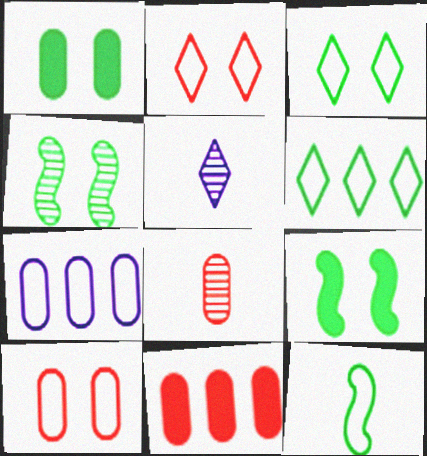[[1, 3, 4], 
[1, 7, 8], 
[2, 7, 12], 
[8, 10, 11]]